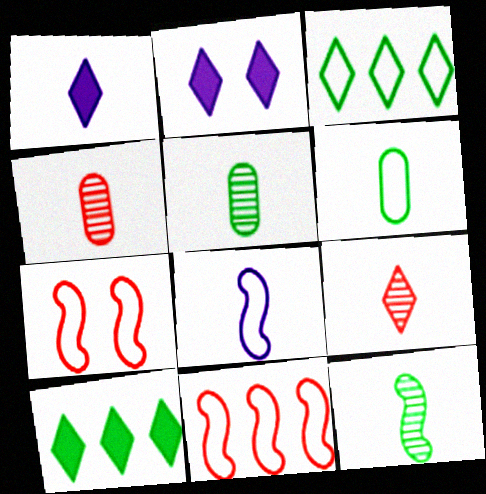[[2, 3, 9], 
[2, 5, 11]]